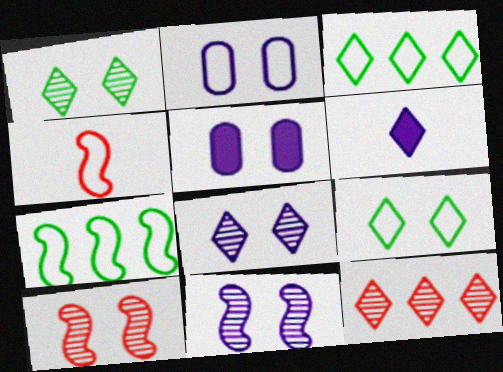[[2, 3, 4], 
[5, 9, 10], 
[6, 9, 12]]